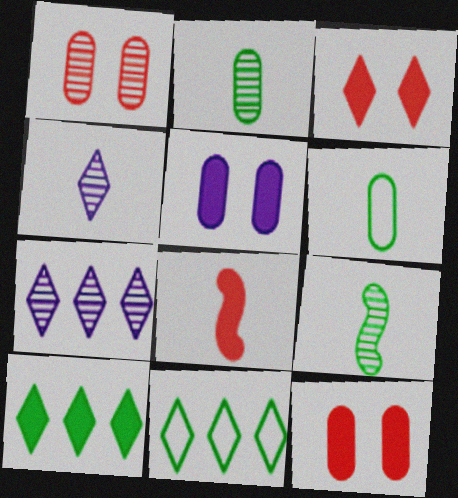[[1, 7, 9], 
[3, 4, 11], 
[4, 6, 8], 
[5, 8, 10]]